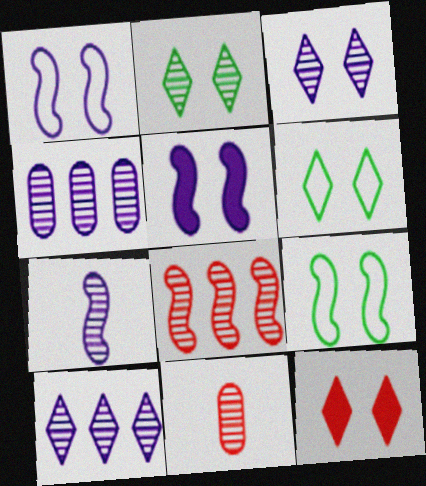[[3, 4, 7], 
[3, 6, 12]]